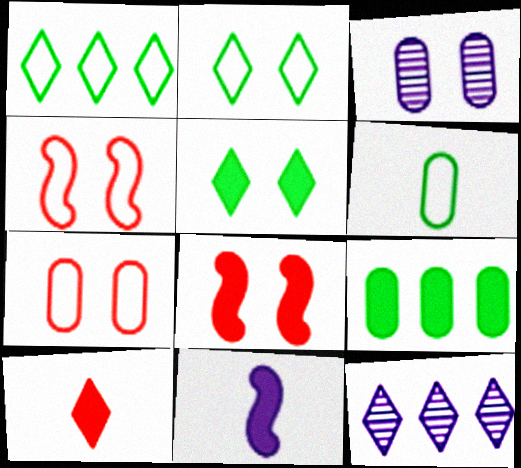[[2, 3, 8], 
[2, 10, 12], 
[3, 4, 5], 
[6, 8, 12]]